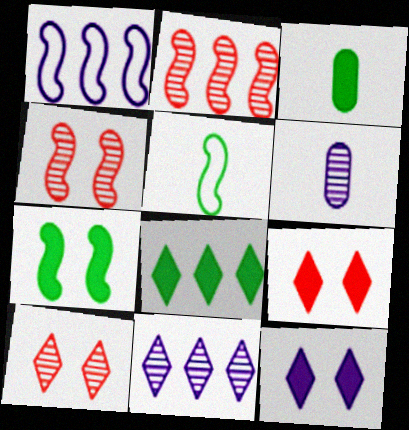[[1, 3, 10], 
[1, 6, 12], 
[3, 7, 8]]